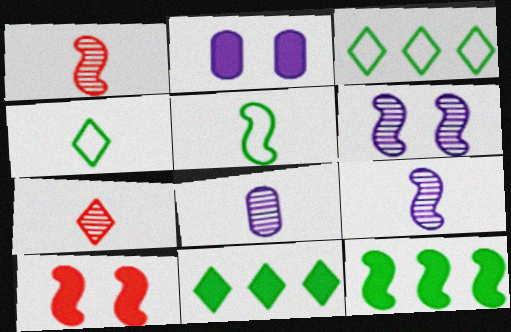[[1, 2, 3], 
[3, 8, 10]]